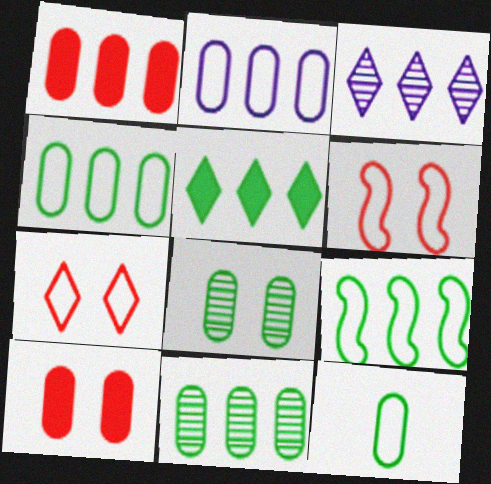[[1, 2, 11], 
[1, 3, 9], 
[5, 9, 11]]